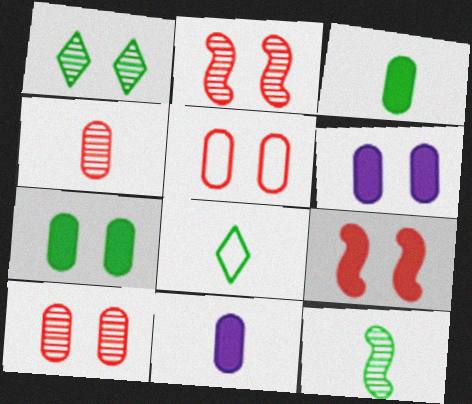[[3, 8, 12]]